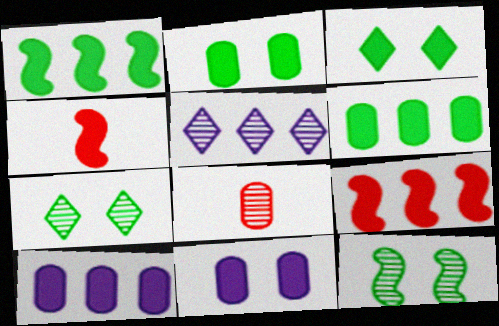[[3, 4, 10], 
[5, 8, 12]]